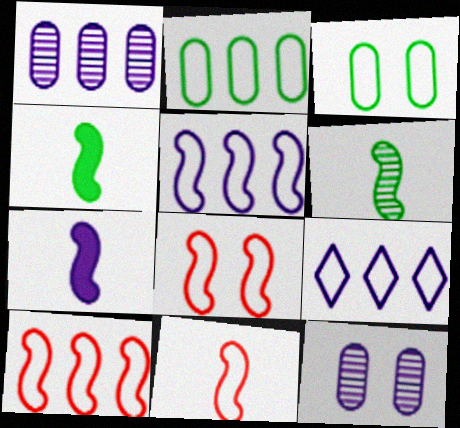[[2, 9, 10], 
[3, 9, 11], 
[6, 7, 11], 
[7, 9, 12], 
[8, 10, 11]]